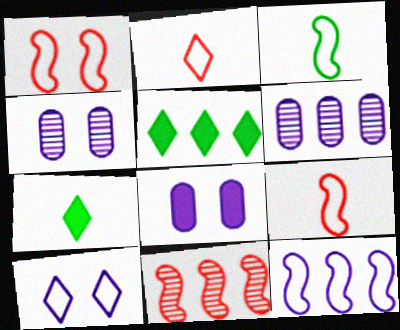[[1, 3, 12], 
[1, 6, 7], 
[4, 5, 9]]